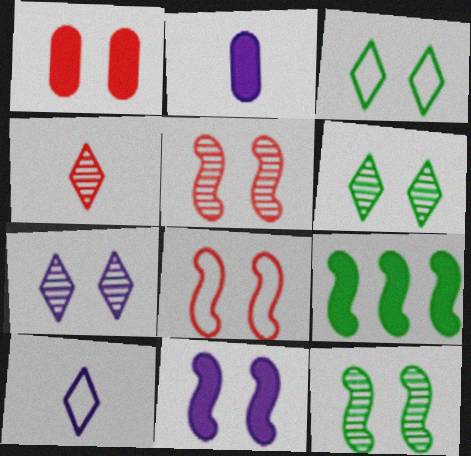[[8, 11, 12]]